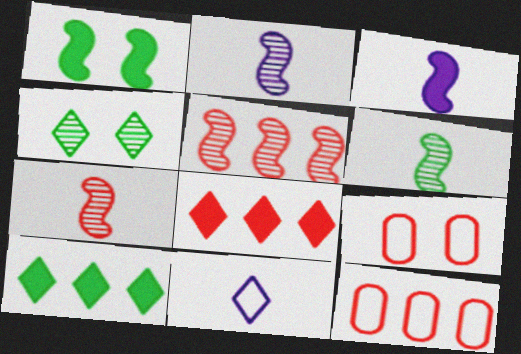[[2, 6, 7], 
[2, 9, 10], 
[3, 4, 12], 
[4, 8, 11], 
[5, 8, 12], 
[7, 8, 9]]